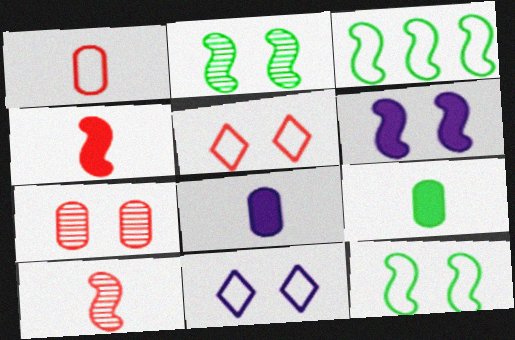[[1, 3, 11], 
[3, 6, 10]]